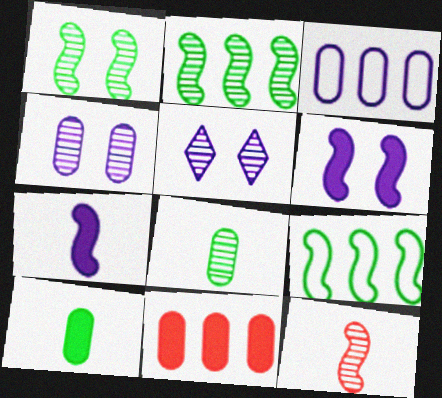[[3, 5, 7], 
[6, 9, 12]]